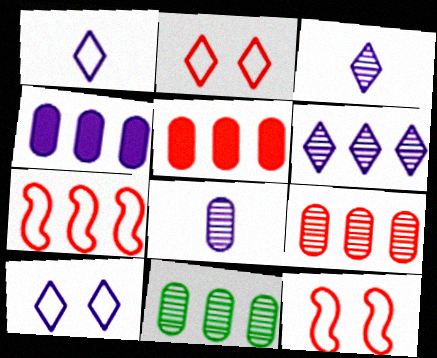[]